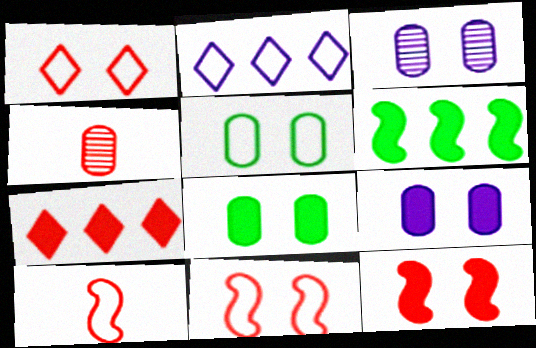[[2, 5, 10], 
[4, 7, 11]]